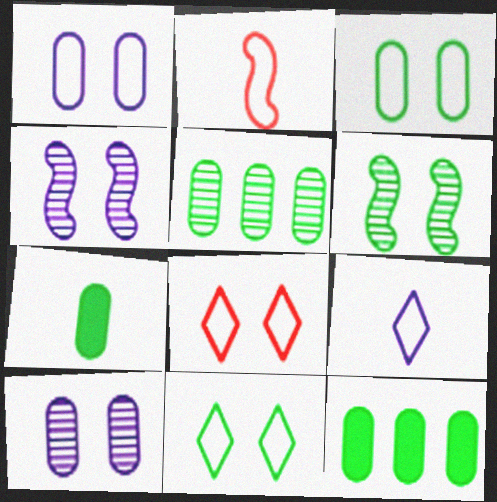[[3, 5, 7]]